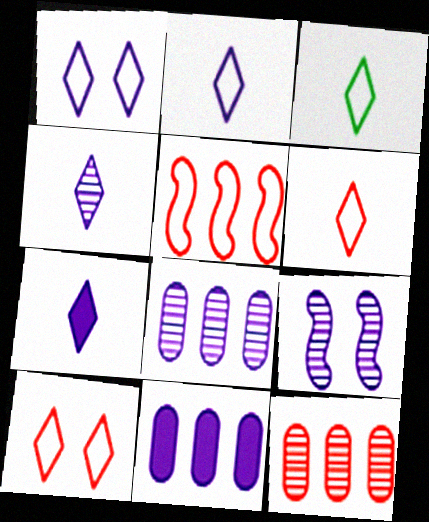[[2, 3, 6], 
[2, 4, 7], 
[2, 9, 11], 
[4, 8, 9]]